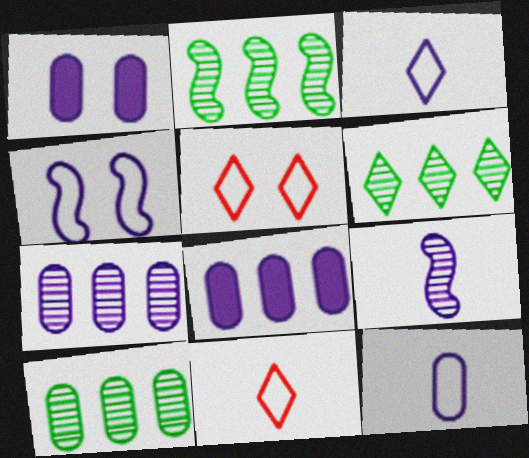[[1, 2, 11], 
[1, 7, 12], 
[2, 6, 10]]